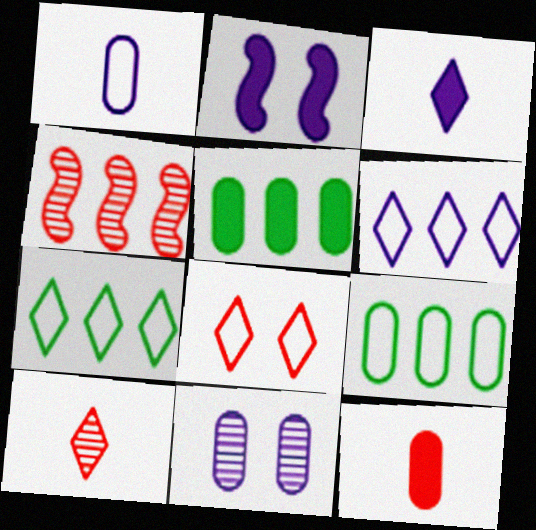[[2, 9, 10], 
[4, 5, 6], 
[4, 8, 12], 
[9, 11, 12]]